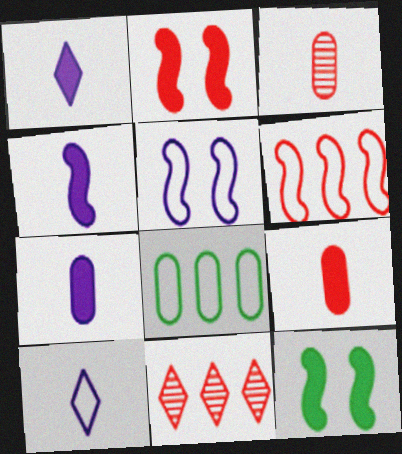[[1, 4, 7]]